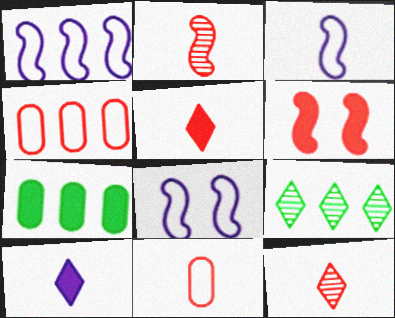[[1, 3, 8], 
[2, 5, 11], 
[4, 6, 12], 
[6, 7, 10], 
[7, 8, 12]]